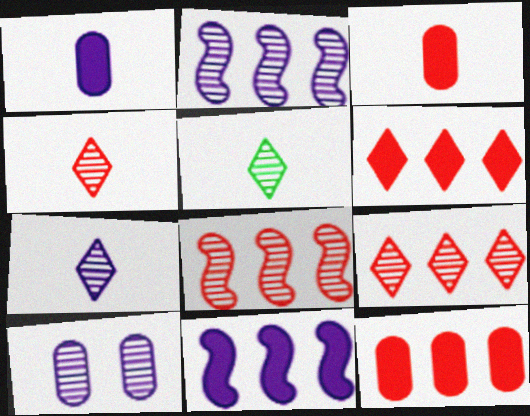[[2, 7, 10], 
[4, 5, 7], 
[5, 8, 10]]